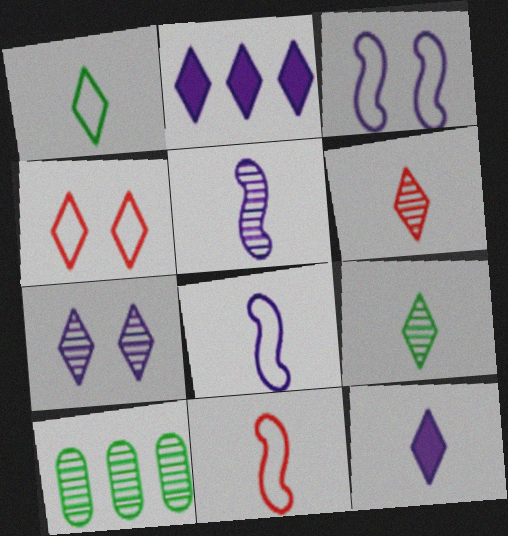[[1, 6, 12], 
[2, 4, 9]]